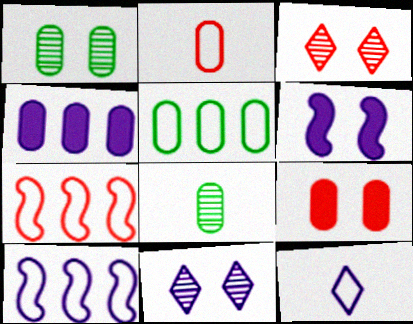[[1, 2, 4]]